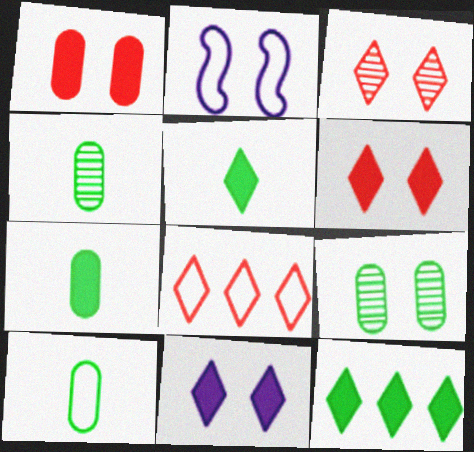[[2, 6, 9], 
[2, 8, 10], 
[4, 7, 10]]